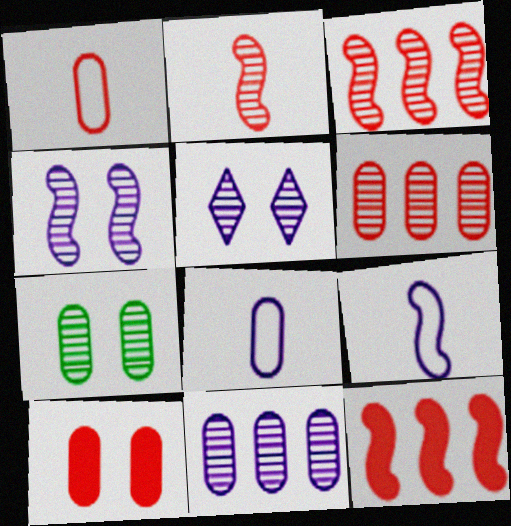[[1, 6, 10]]